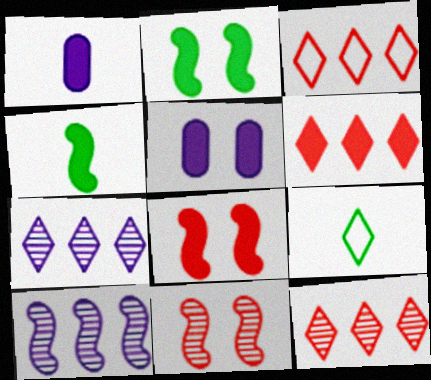[[1, 2, 6], 
[3, 6, 12], 
[4, 5, 6]]